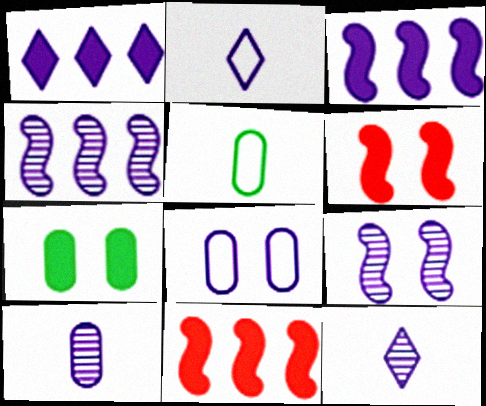[[3, 8, 12]]